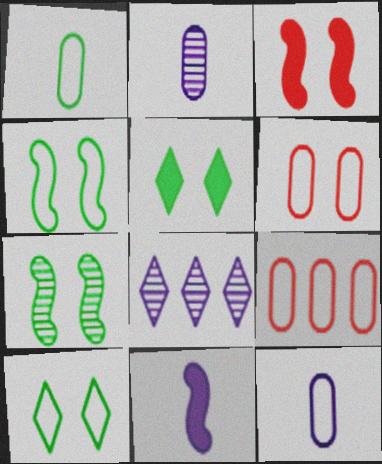[[1, 3, 8]]